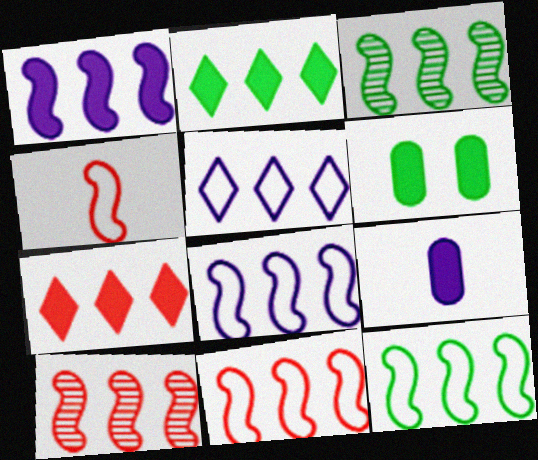[[1, 3, 11], 
[1, 10, 12], 
[8, 11, 12]]